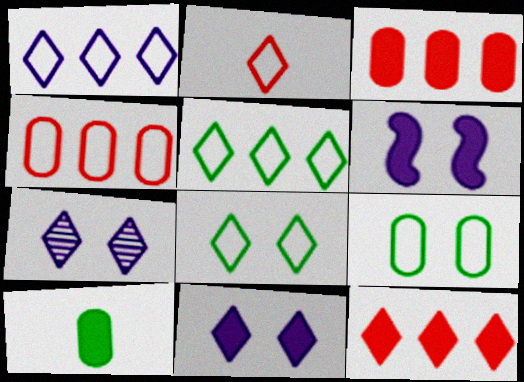[[1, 2, 8], 
[6, 10, 12]]